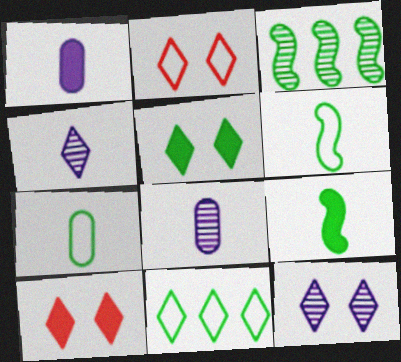[[1, 2, 3], 
[2, 5, 12], 
[3, 5, 7], 
[4, 10, 11]]